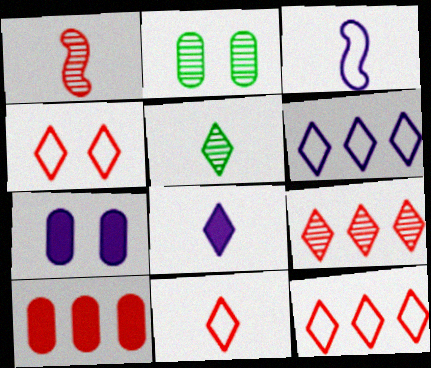[[1, 4, 10], 
[4, 11, 12], 
[5, 8, 11]]